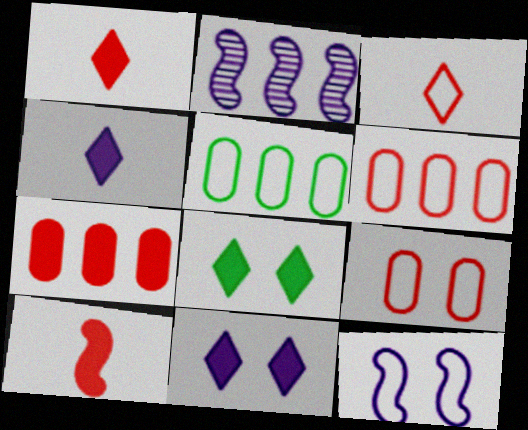[[3, 5, 12]]